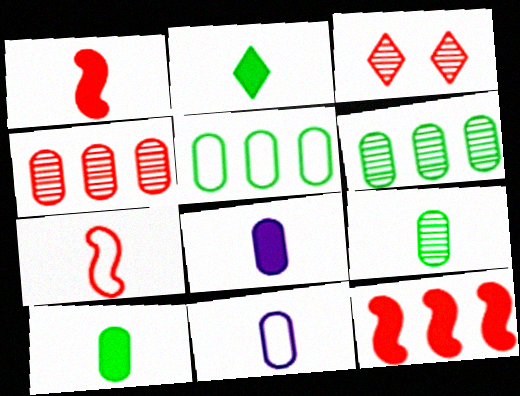[[1, 2, 8]]